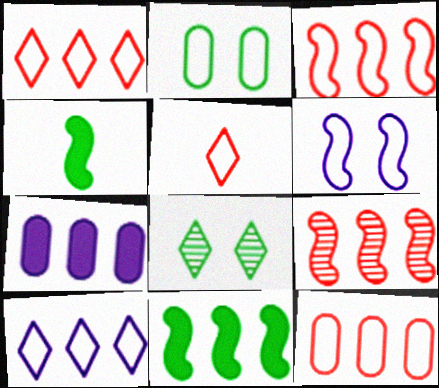[[1, 3, 12], 
[4, 6, 9]]